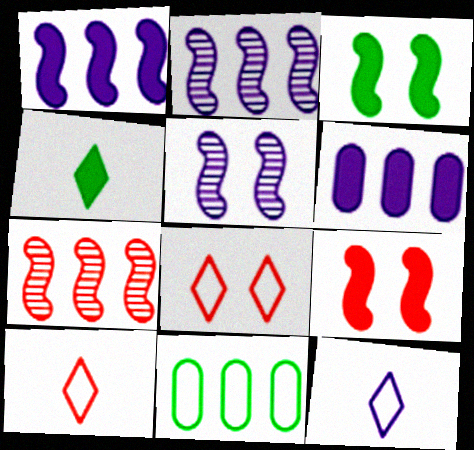[[4, 6, 9], 
[5, 6, 12]]